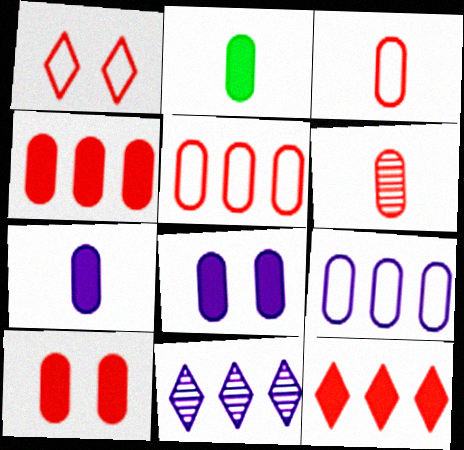[[2, 4, 8], 
[5, 6, 10]]